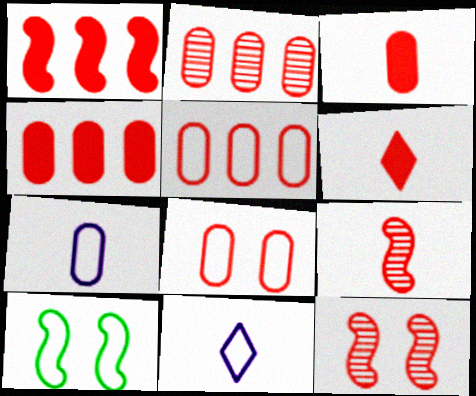[[2, 3, 8], 
[2, 4, 5], 
[5, 6, 12], 
[5, 10, 11]]